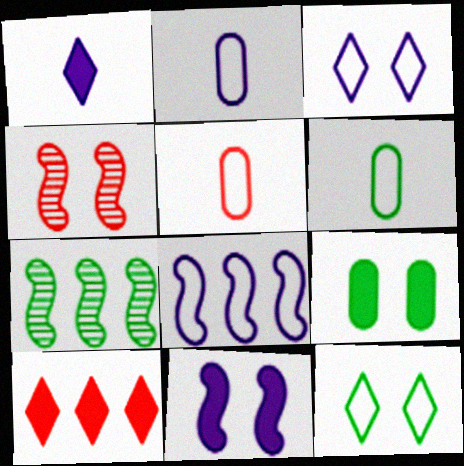[[2, 3, 8], 
[2, 5, 6], 
[3, 4, 9], 
[4, 5, 10], 
[5, 8, 12]]